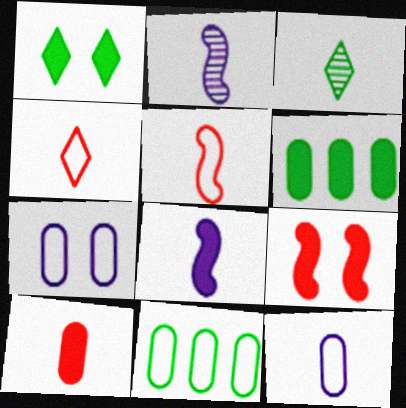[]